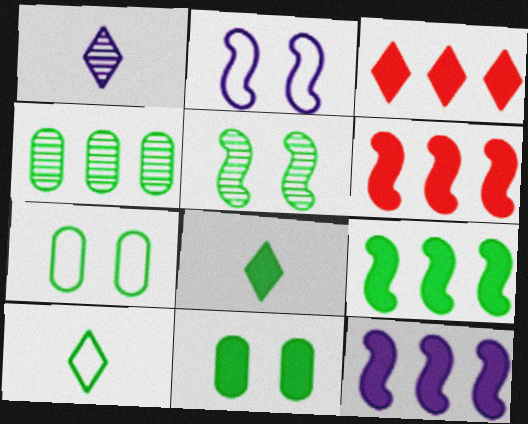[[1, 6, 7], 
[6, 9, 12], 
[8, 9, 11]]